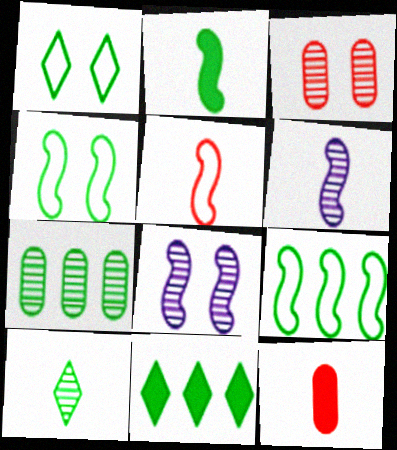[[1, 2, 7], 
[1, 10, 11], 
[2, 5, 6], 
[7, 9, 11]]